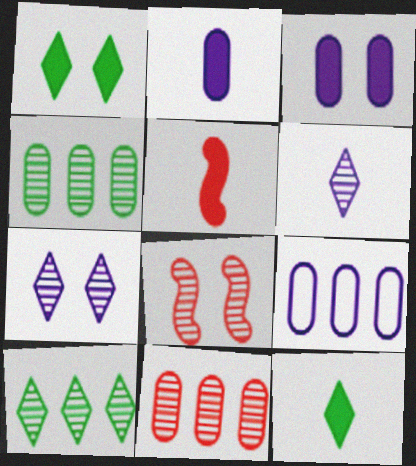[[2, 5, 12], 
[4, 6, 8], 
[8, 9, 12]]